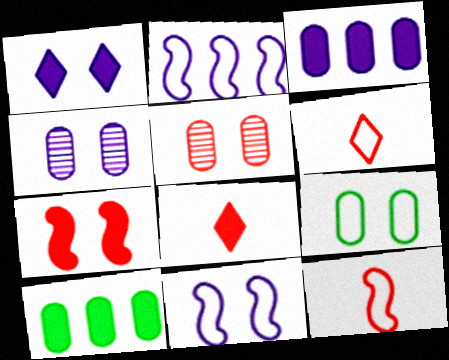[[1, 4, 11], 
[2, 6, 9]]